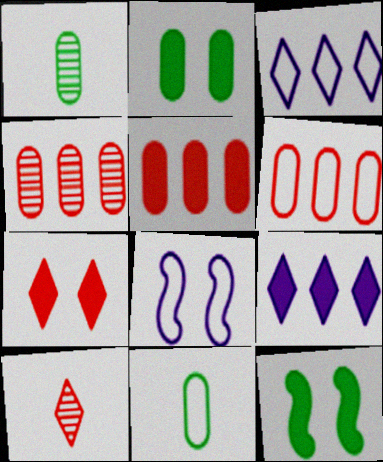[[4, 5, 6]]